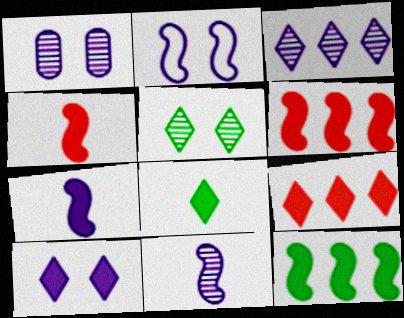[[1, 2, 10], 
[1, 3, 11], 
[8, 9, 10]]